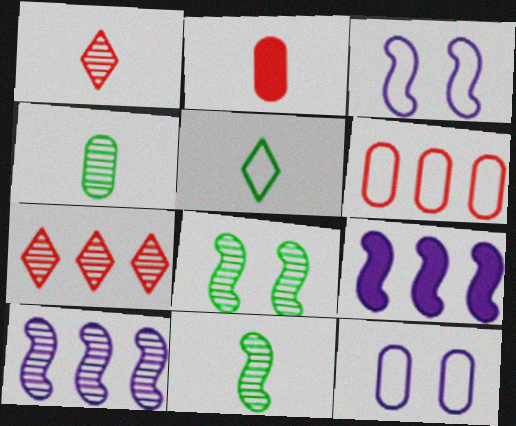[[3, 5, 6]]